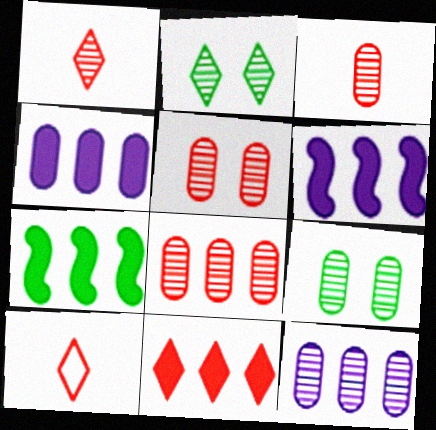[[3, 5, 8], 
[3, 9, 12], 
[4, 7, 11], 
[6, 9, 10]]